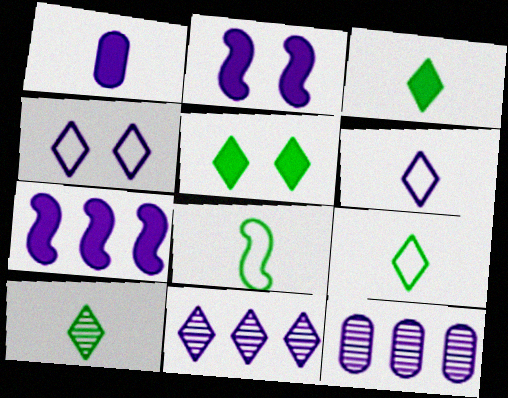[[2, 6, 12], 
[3, 9, 10]]